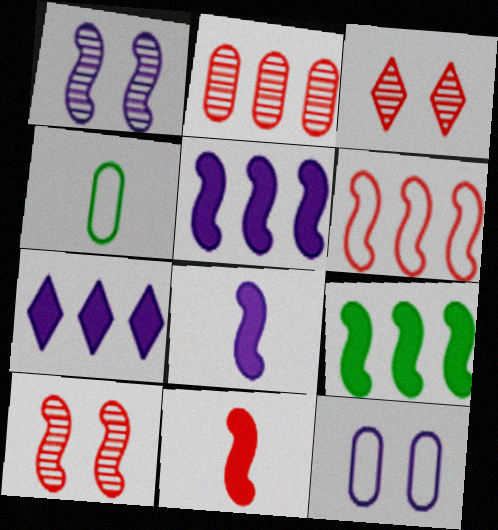[[3, 4, 5], 
[4, 7, 10], 
[6, 10, 11]]